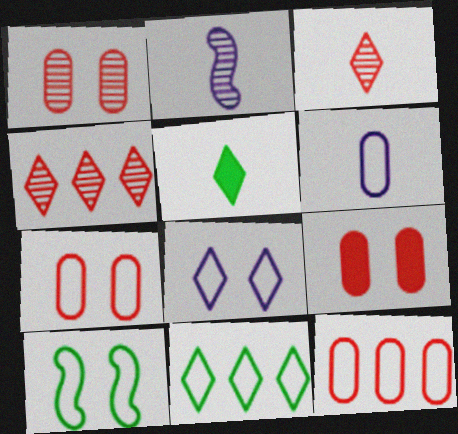[[1, 7, 9], 
[2, 9, 11], 
[4, 5, 8], 
[7, 8, 10]]